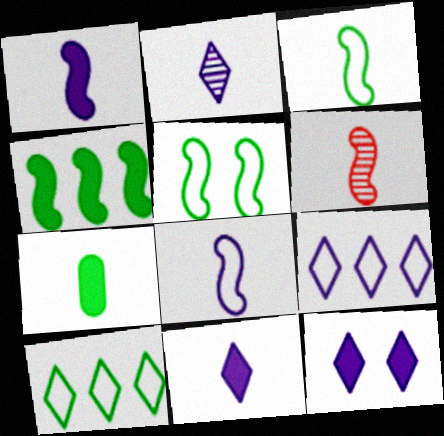[[1, 3, 6], 
[2, 9, 12]]